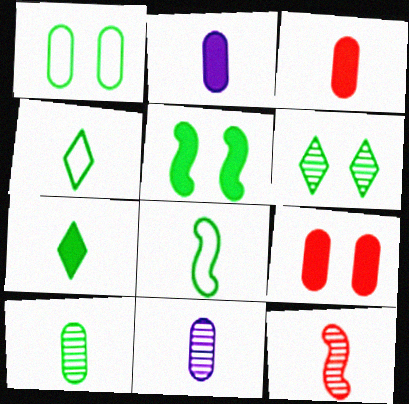[[1, 5, 6], 
[2, 4, 12], 
[7, 8, 10]]